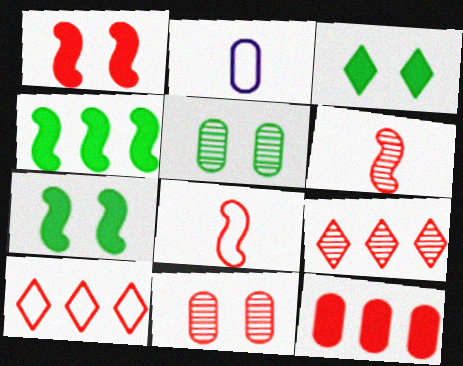[[2, 5, 12], 
[2, 7, 9], 
[6, 9, 11]]